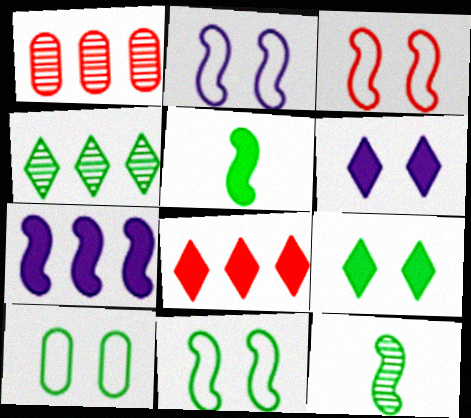[[2, 3, 11], 
[3, 7, 12], 
[4, 5, 10]]